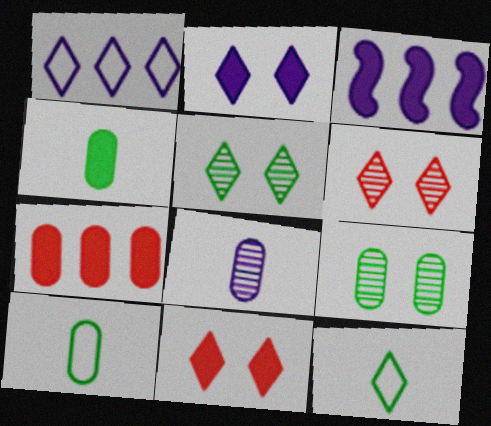[[3, 4, 11], 
[3, 6, 10]]